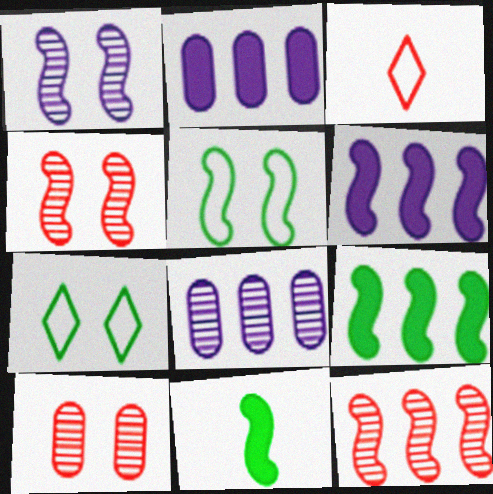[]